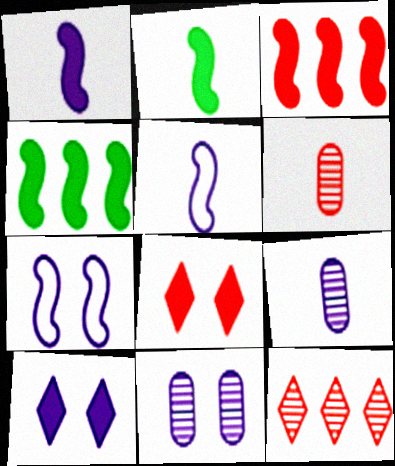[[7, 10, 11]]